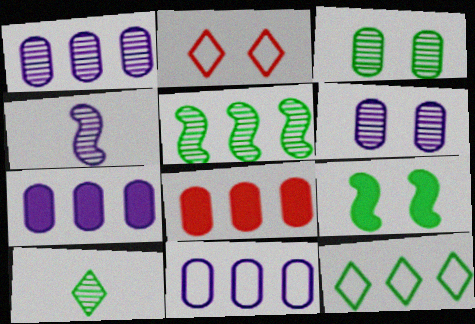[[1, 7, 11], 
[2, 6, 9], 
[3, 5, 10]]